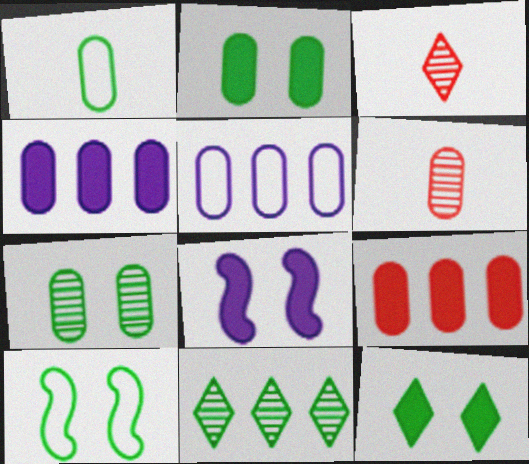[[2, 5, 6], 
[3, 4, 10], 
[7, 10, 12]]